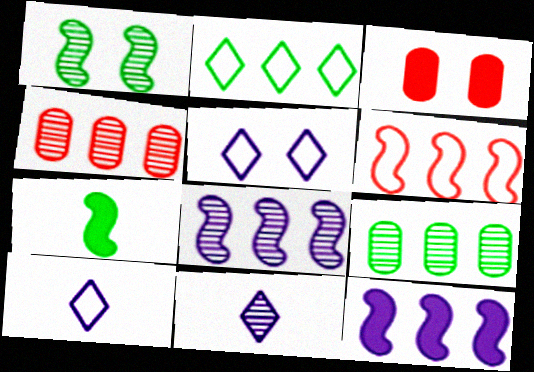[[1, 3, 5], 
[1, 4, 11], 
[2, 4, 12], 
[4, 5, 7]]